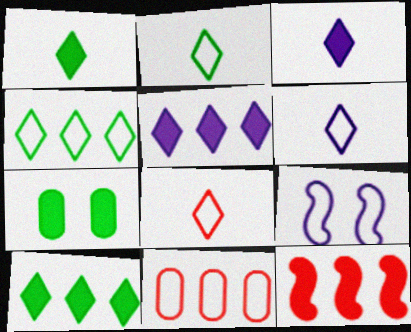[[2, 6, 8], 
[2, 9, 11], 
[3, 7, 12]]